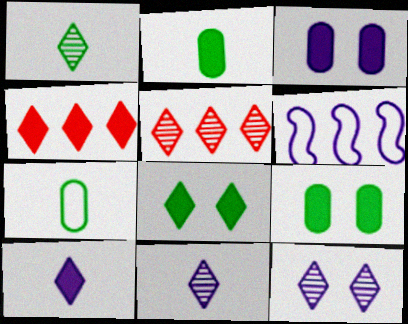[[1, 5, 12], 
[3, 6, 11], 
[4, 8, 10]]